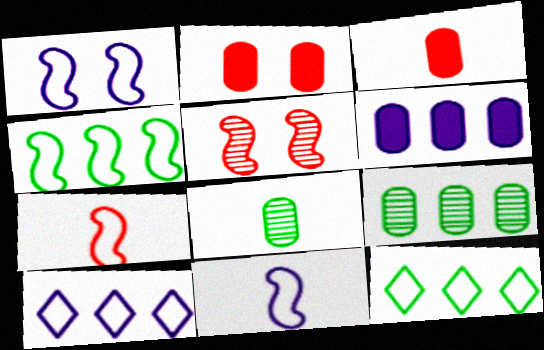[[1, 4, 7]]